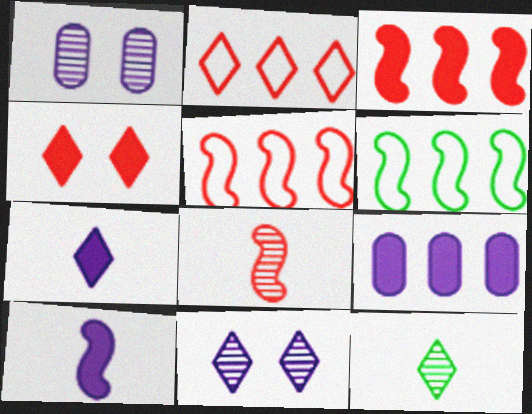[]